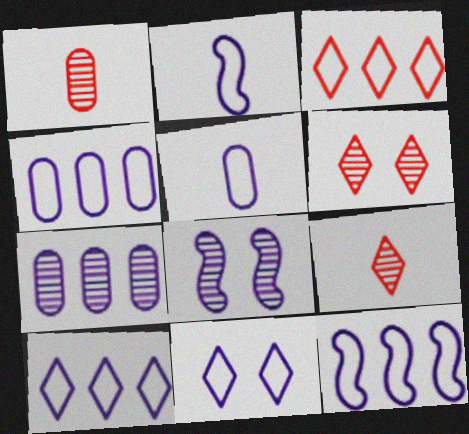[[2, 4, 11], 
[4, 10, 12], 
[5, 11, 12]]